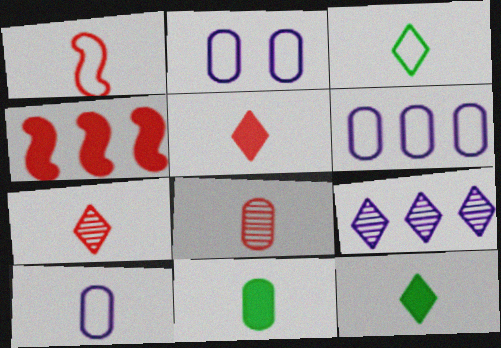[[1, 3, 10], 
[1, 5, 8], 
[2, 6, 10], 
[8, 10, 11]]